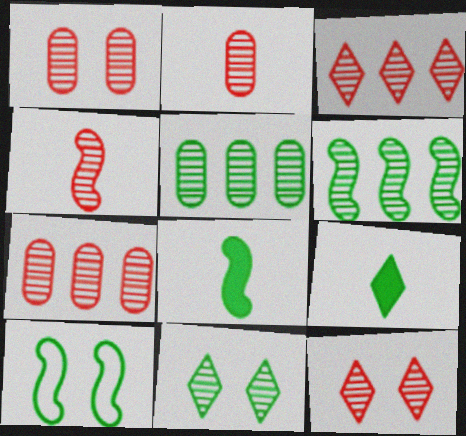[[1, 2, 7], 
[1, 3, 4], 
[4, 7, 12], 
[5, 9, 10], 
[6, 8, 10]]